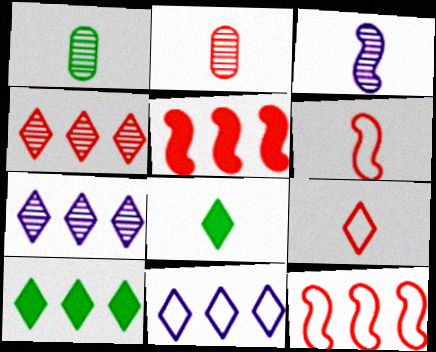[[4, 10, 11]]